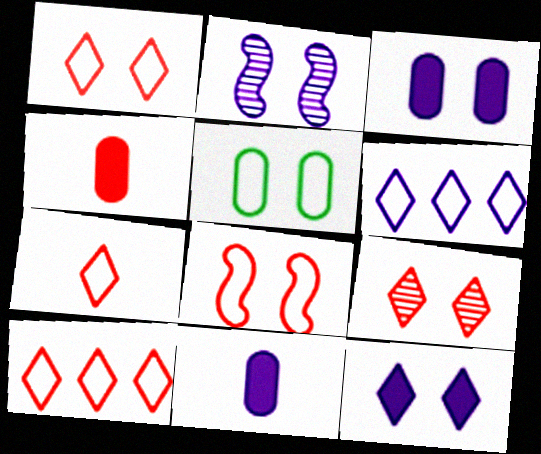[[1, 7, 10], 
[2, 6, 11]]